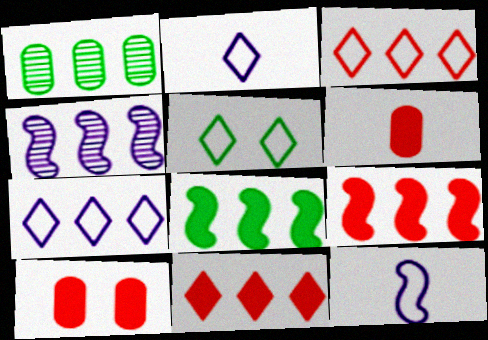[[1, 7, 9], 
[2, 3, 5], 
[4, 5, 6]]